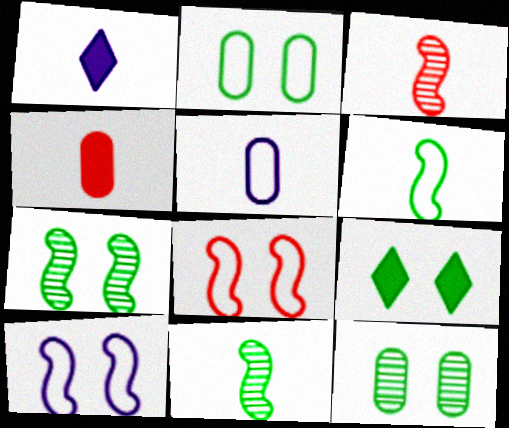[[2, 7, 9]]